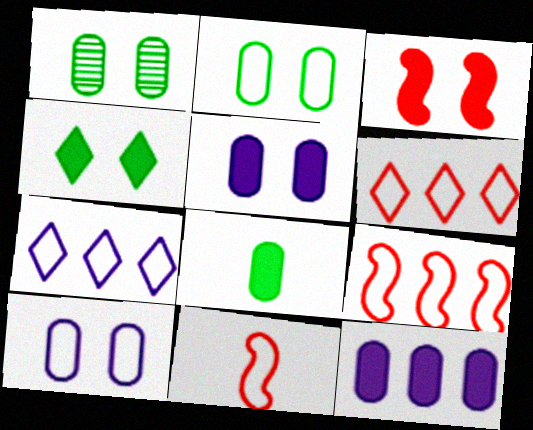[[2, 7, 11], 
[3, 4, 5]]